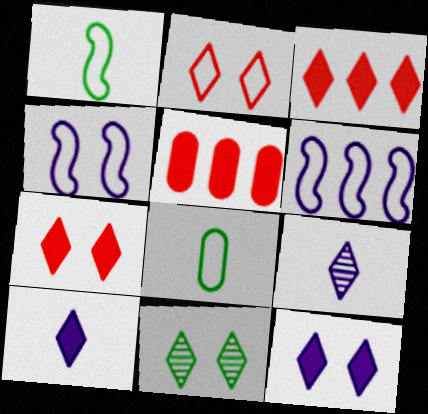[[2, 6, 8], 
[2, 11, 12]]